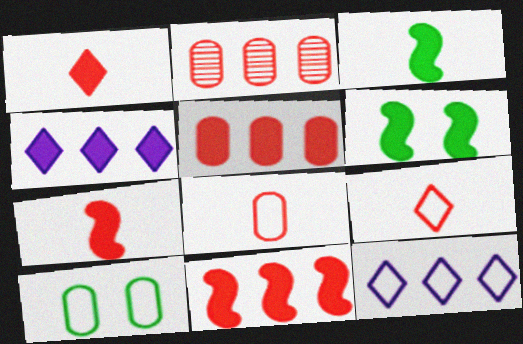[]